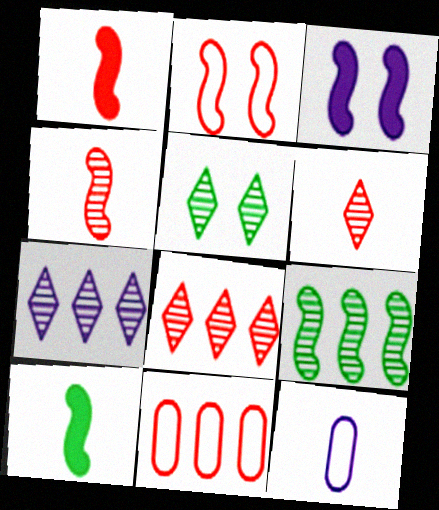[[3, 7, 12], 
[5, 6, 7], 
[6, 10, 12]]